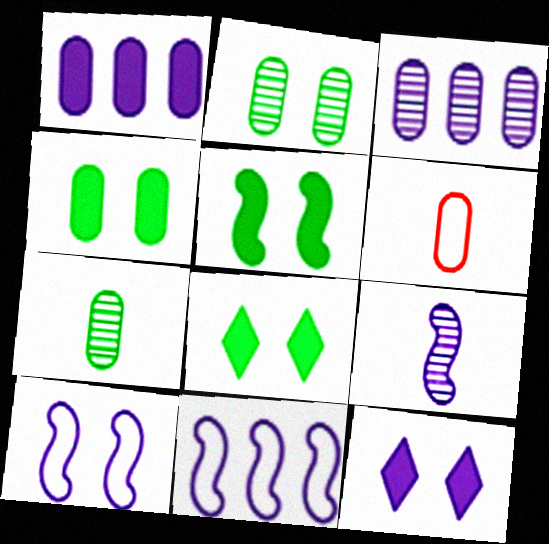[[1, 2, 6], 
[3, 4, 6], 
[4, 5, 8]]